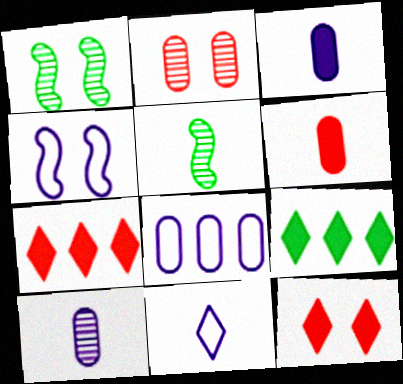[[4, 8, 11], 
[5, 6, 11], 
[5, 8, 12]]